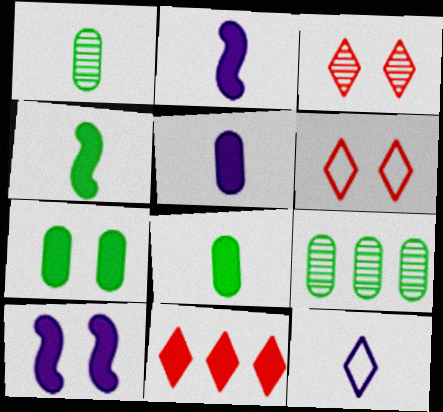[[2, 6, 9], 
[2, 7, 11], 
[8, 10, 11]]